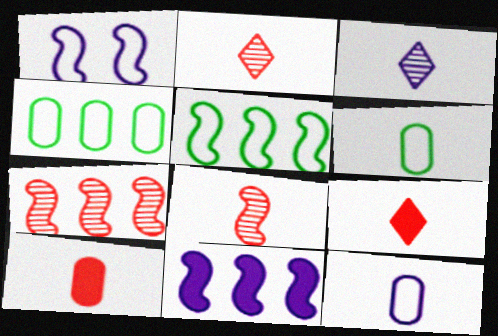[[5, 7, 11]]